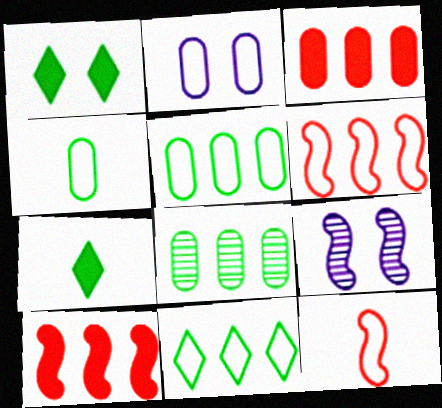[[2, 11, 12]]